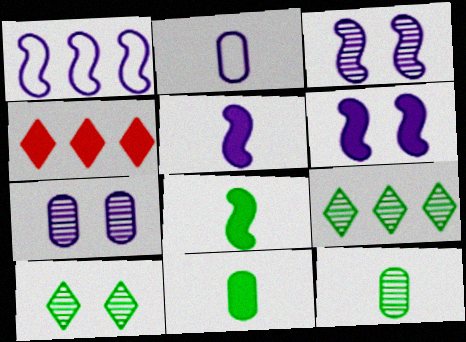[[1, 3, 5], 
[4, 6, 11]]